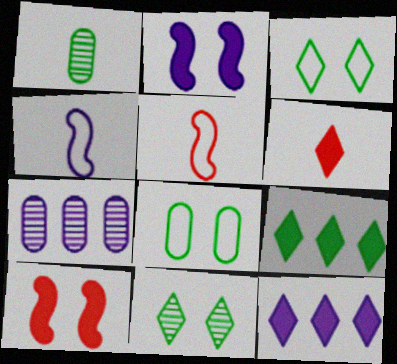[[1, 4, 6]]